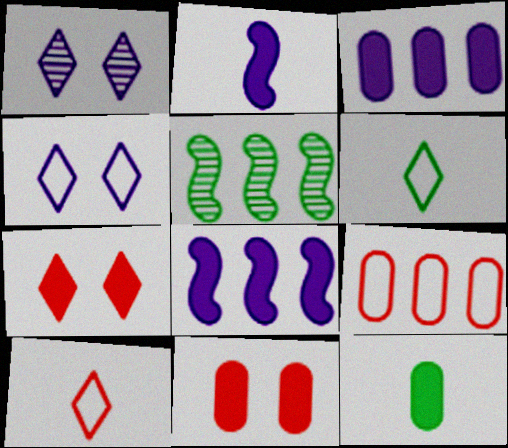[[3, 11, 12], 
[7, 8, 12]]